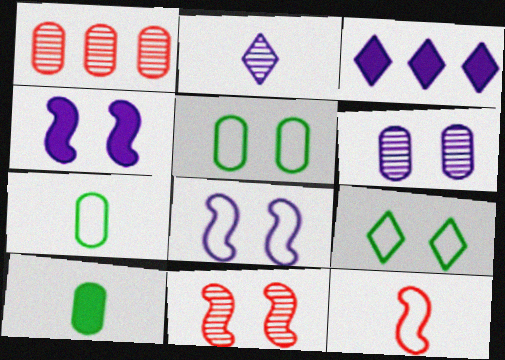[[2, 10, 12], 
[3, 7, 11]]